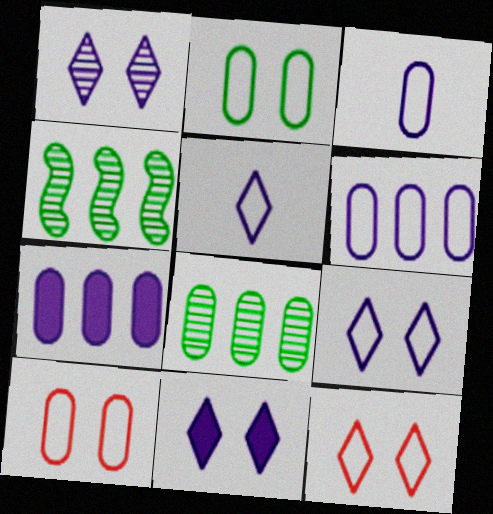[[1, 9, 11]]